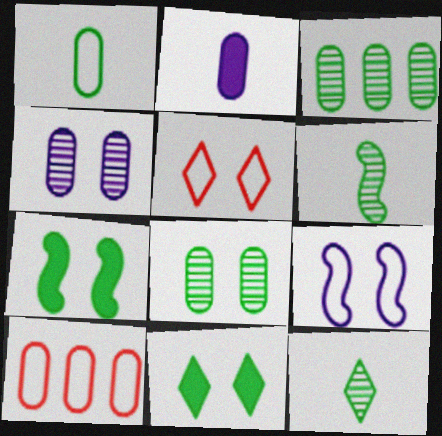[[2, 8, 10], 
[4, 5, 7]]